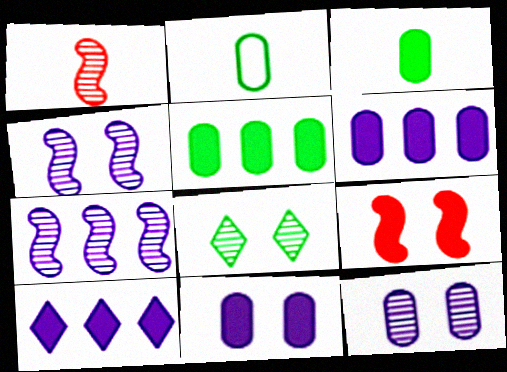[[3, 9, 10]]